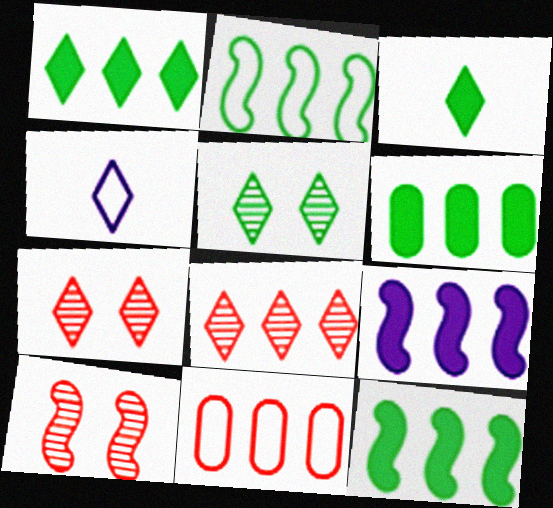[[1, 4, 7], 
[1, 6, 12], 
[4, 6, 10]]